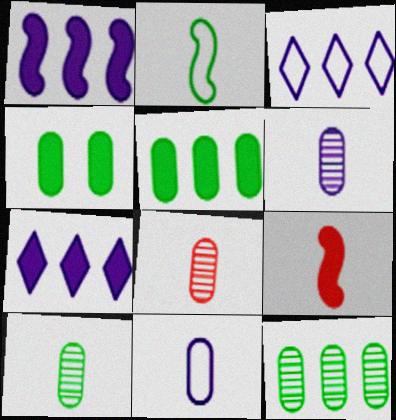[[4, 7, 9], 
[6, 8, 10]]